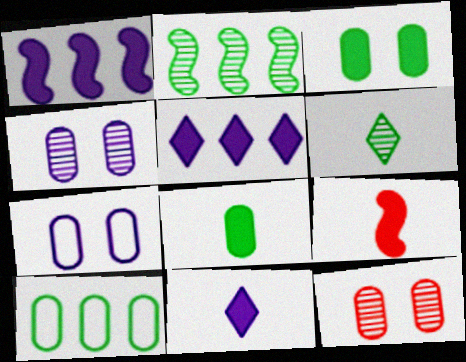[[3, 5, 9], 
[3, 7, 12], 
[8, 9, 11]]